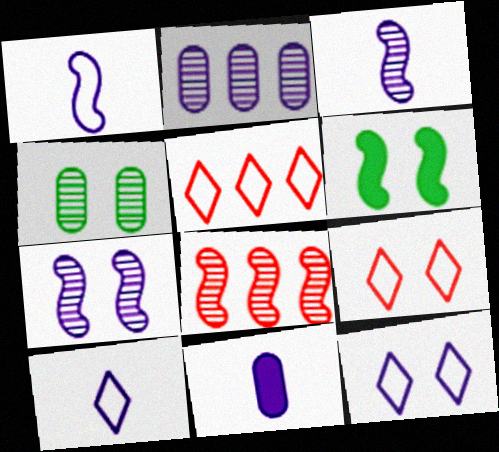[[1, 6, 8], 
[3, 10, 11]]